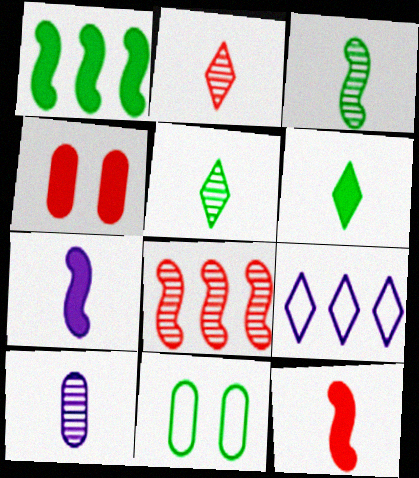[[1, 5, 11], 
[2, 3, 10], 
[3, 4, 9]]